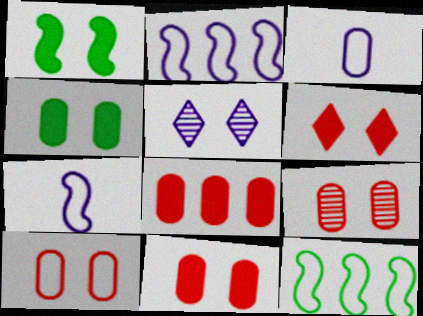[[1, 5, 10], 
[9, 10, 11]]